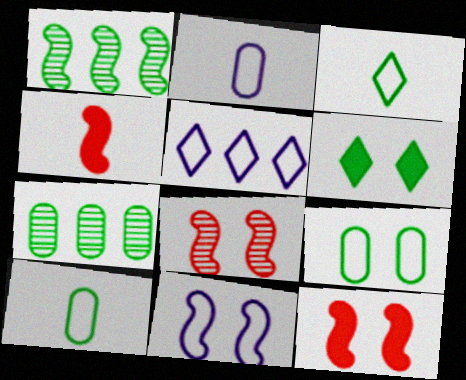[[1, 4, 11], 
[1, 6, 10], 
[2, 5, 11]]